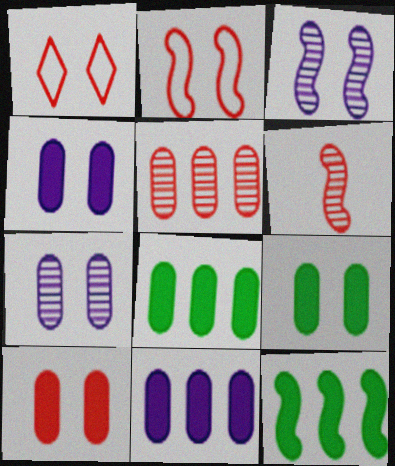[[1, 3, 9], 
[4, 9, 10]]